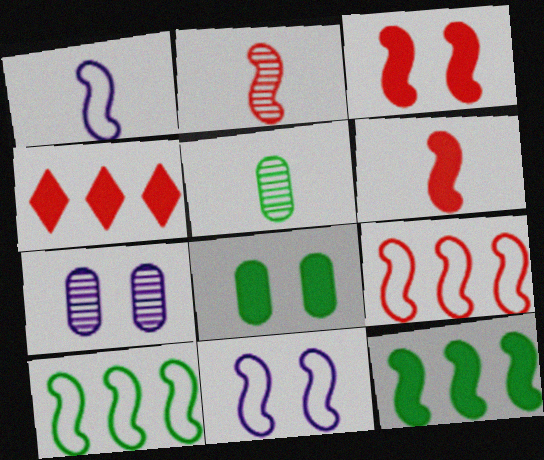[[2, 3, 9], 
[2, 11, 12], 
[4, 5, 11]]